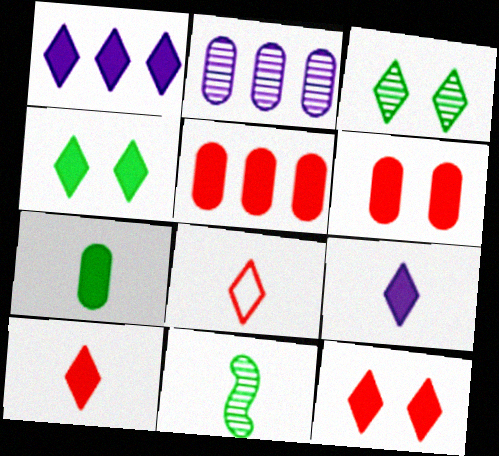[[1, 3, 8], 
[1, 4, 10]]